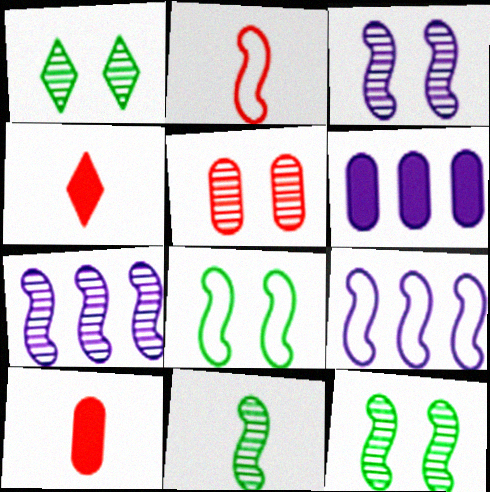[[1, 2, 6], 
[1, 3, 5], 
[1, 9, 10], 
[2, 8, 9]]